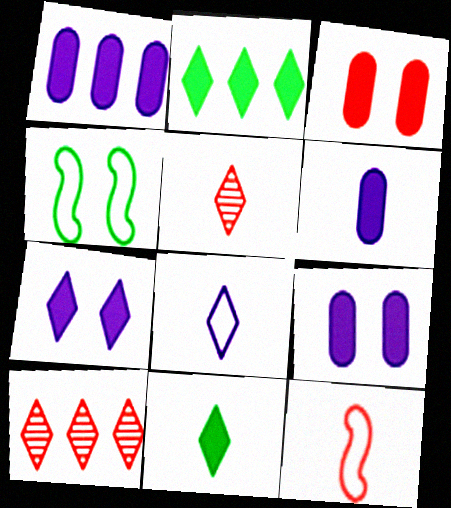[[1, 4, 5], 
[1, 6, 9], 
[3, 10, 12], 
[4, 6, 10], 
[5, 8, 11]]